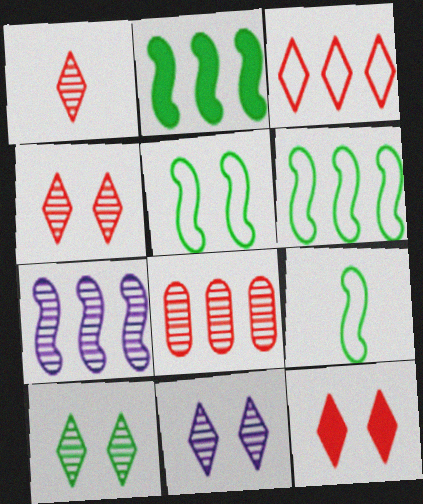[[1, 3, 12], 
[4, 10, 11], 
[5, 6, 9]]